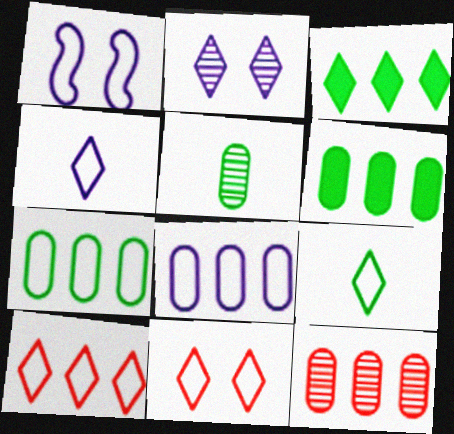[[1, 4, 8], 
[6, 8, 12]]